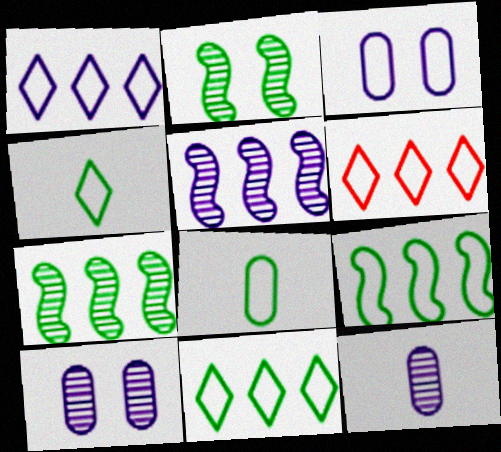[[1, 6, 11]]